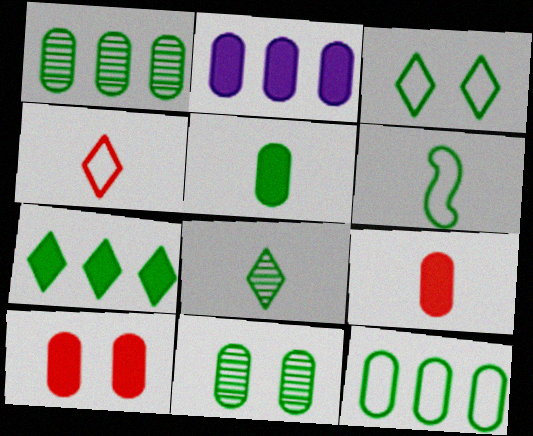[[2, 5, 10], 
[3, 6, 12], 
[3, 7, 8], 
[5, 6, 8], 
[5, 11, 12], 
[6, 7, 11]]